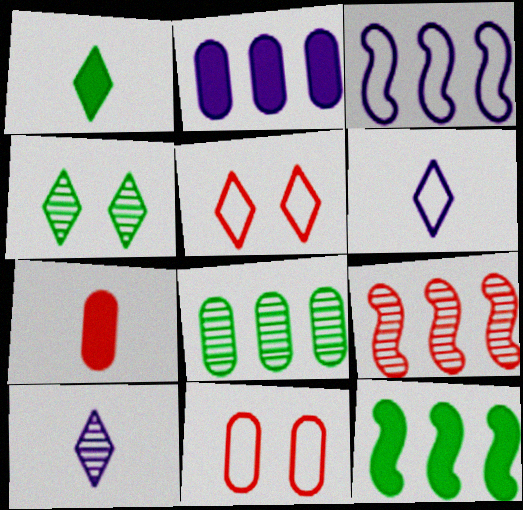[[3, 4, 7], 
[3, 9, 12], 
[5, 7, 9], 
[10, 11, 12]]